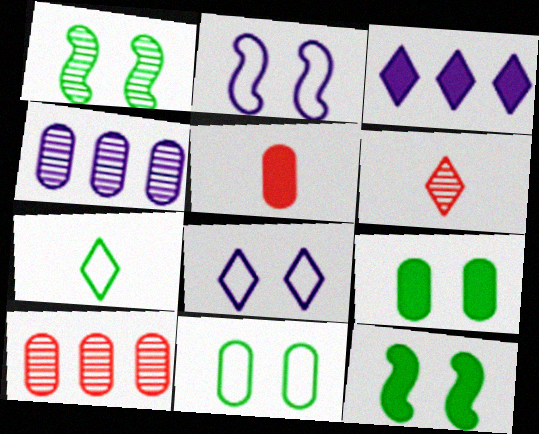[[1, 4, 6], 
[3, 5, 12], 
[4, 5, 11]]